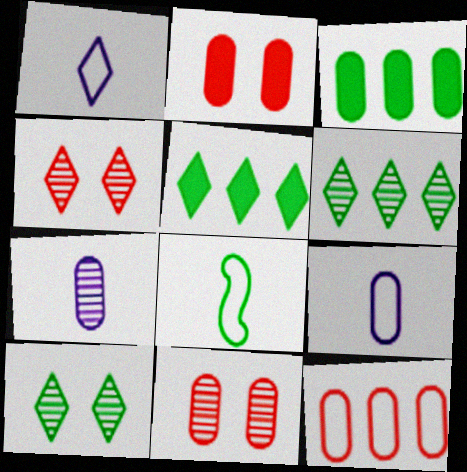[[1, 4, 5], 
[3, 8, 10], 
[3, 9, 11]]